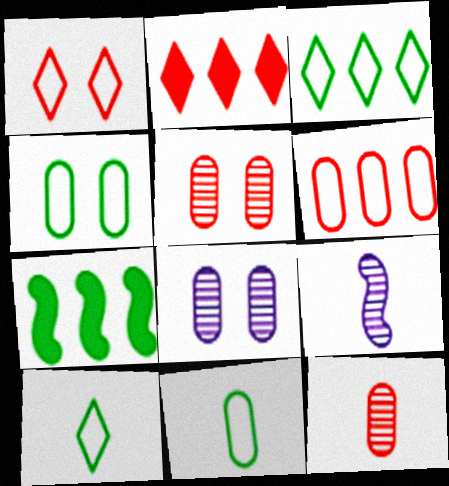[[2, 4, 9]]